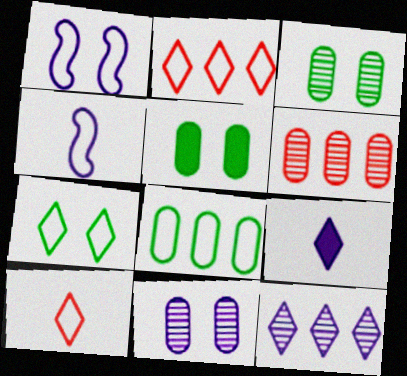[[1, 8, 10]]